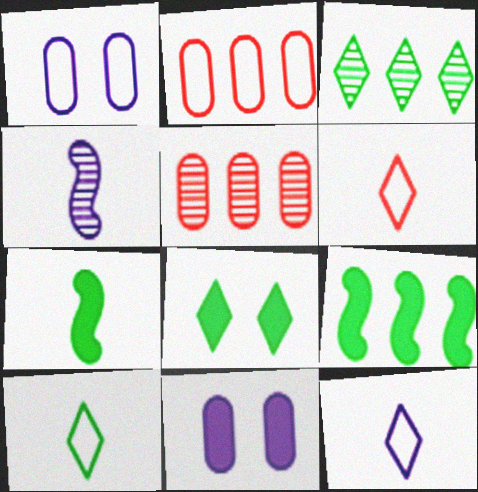[[2, 4, 8], 
[3, 8, 10], 
[6, 10, 12]]